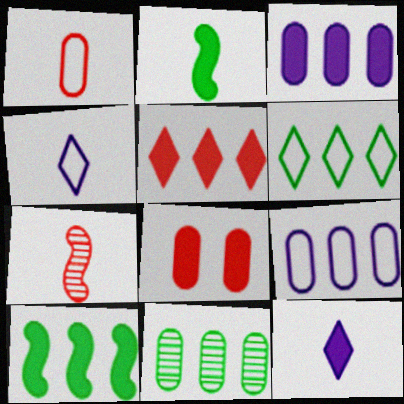[[3, 5, 10], 
[6, 10, 11], 
[8, 10, 12]]